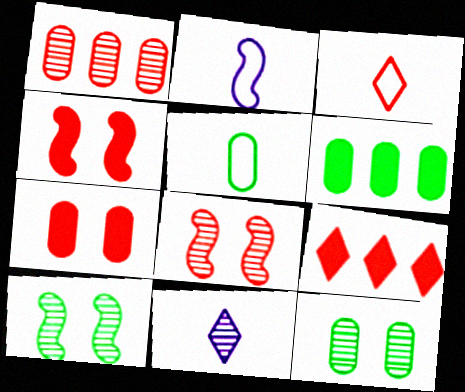[[1, 3, 4], 
[1, 10, 11], 
[2, 3, 5], 
[2, 9, 12], 
[5, 6, 12]]